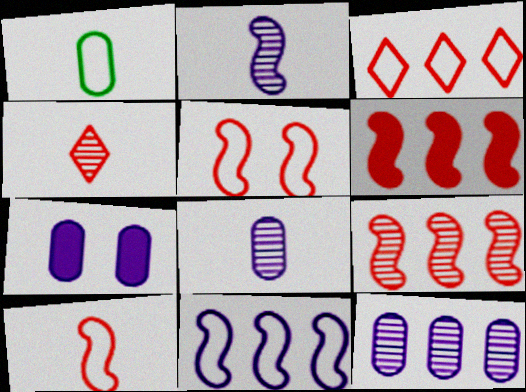[]